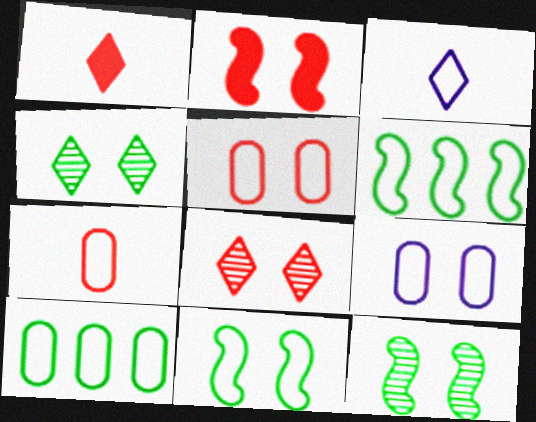[[2, 4, 9], 
[2, 5, 8], 
[3, 5, 6], 
[7, 9, 10]]